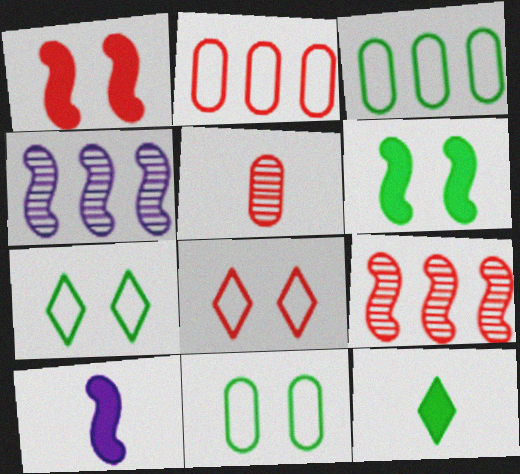[]